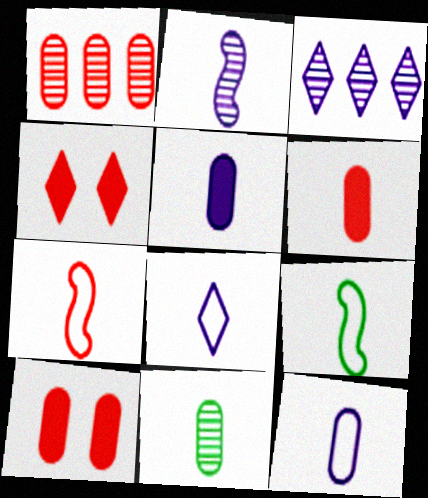[[1, 4, 7], 
[2, 5, 8], 
[3, 9, 10], 
[6, 11, 12]]